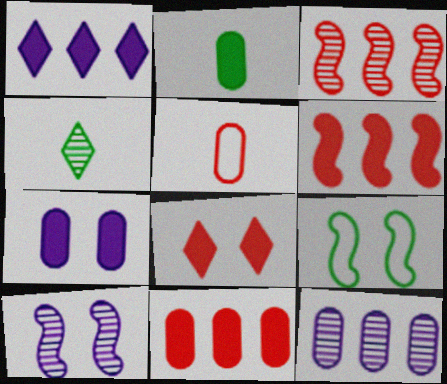[[2, 7, 11], 
[3, 5, 8]]